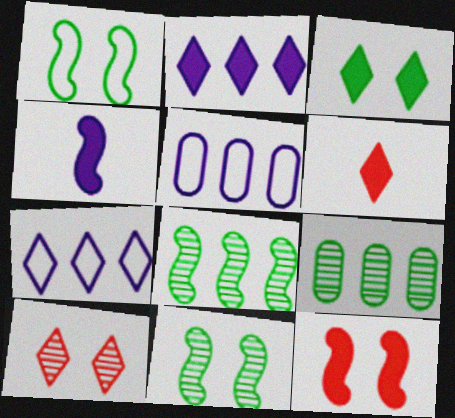[[2, 3, 6], 
[5, 6, 11]]